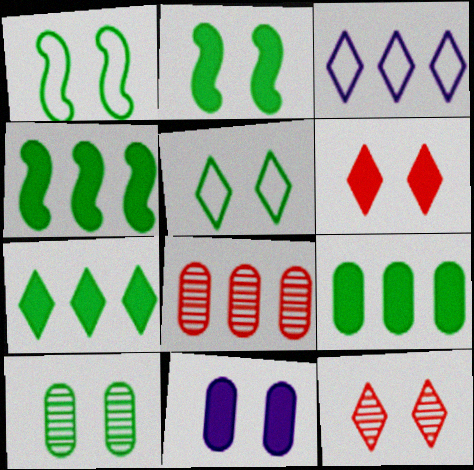[[1, 11, 12], 
[2, 5, 10], 
[2, 6, 11], 
[3, 4, 8], 
[4, 7, 9]]